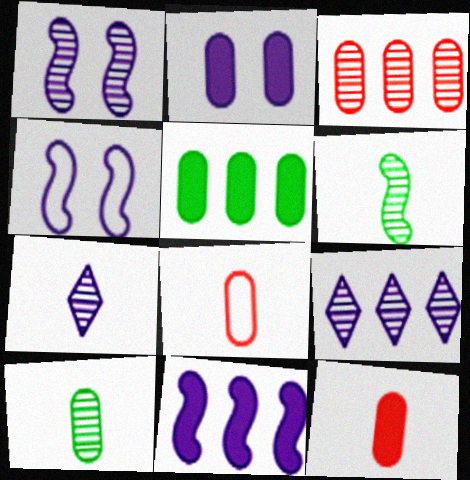[[2, 5, 12]]